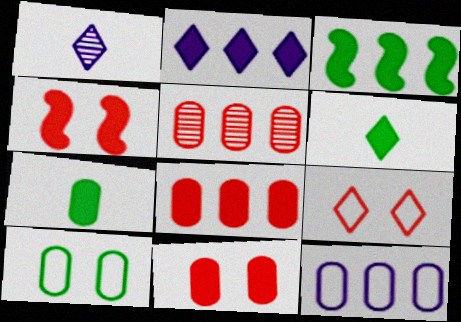[[2, 3, 8], 
[2, 4, 7]]